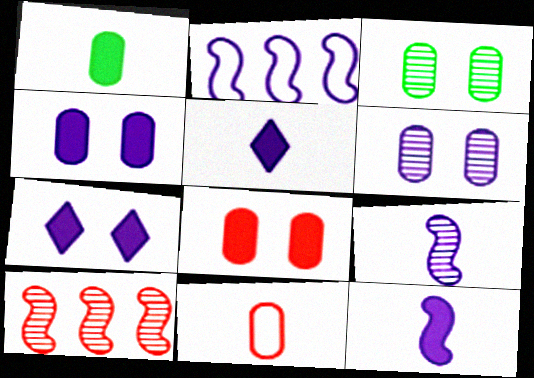[[2, 5, 6]]